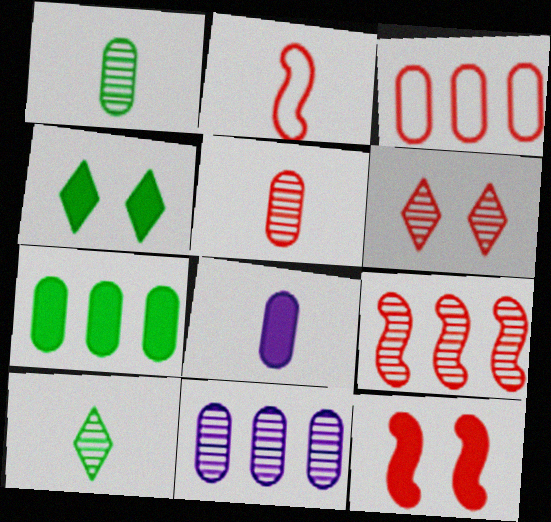[[2, 4, 11], 
[2, 8, 10], 
[2, 9, 12], 
[3, 7, 11], 
[5, 6, 9]]